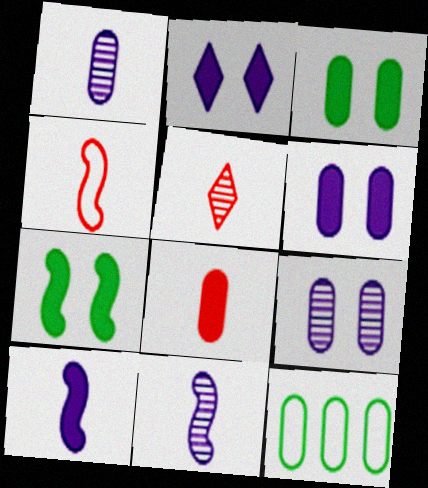[[4, 5, 8], 
[8, 9, 12]]